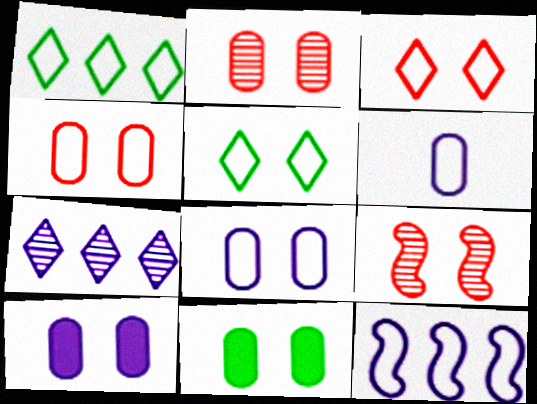[[2, 8, 11], 
[5, 9, 10]]